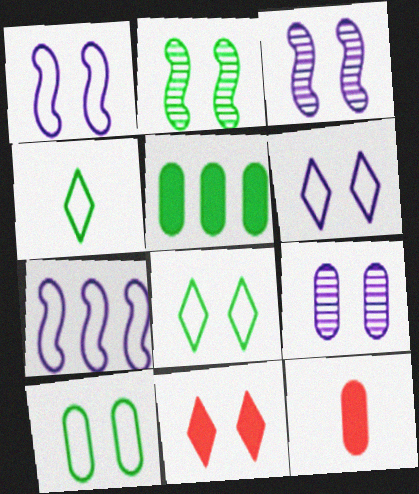[[2, 4, 5], 
[3, 10, 11]]